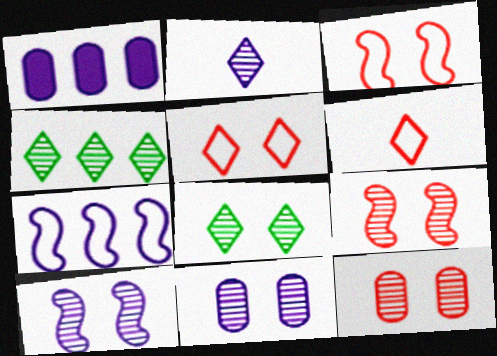[[8, 9, 11], 
[8, 10, 12]]